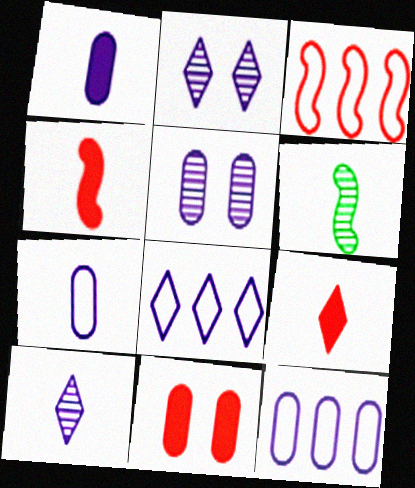[[1, 5, 12], 
[6, 7, 9], 
[6, 8, 11]]